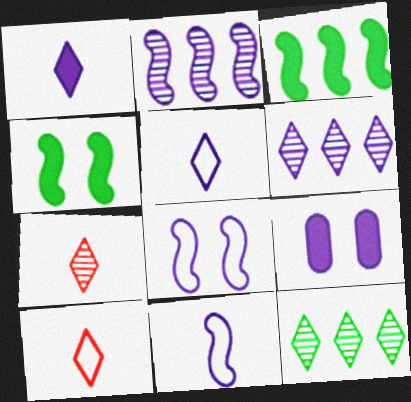[[2, 5, 9], 
[6, 9, 11]]